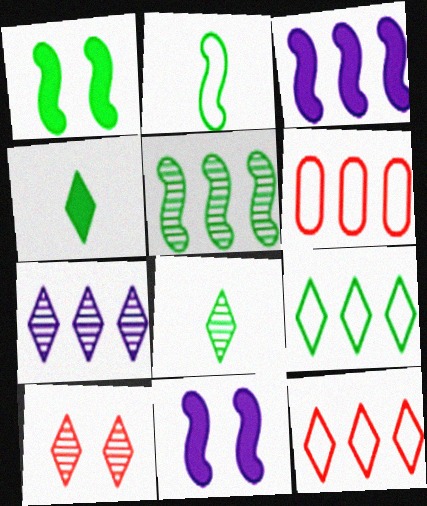[[1, 2, 5], 
[6, 8, 11], 
[7, 8, 10]]